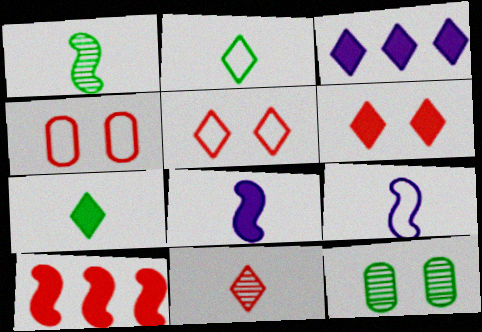[[1, 3, 4], 
[3, 6, 7], 
[4, 10, 11]]